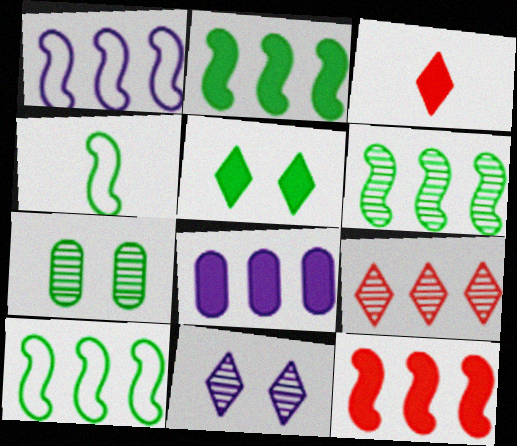[[1, 3, 7], 
[1, 6, 12], 
[2, 6, 10], 
[8, 9, 10]]